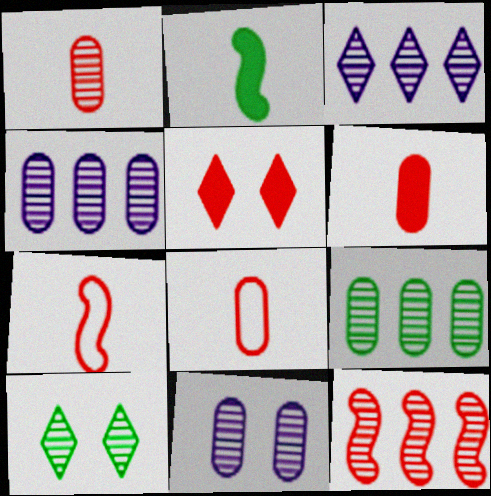[[1, 6, 8], 
[1, 9, 11], 
[3, 9, 12], 
[5, 8, 12]]